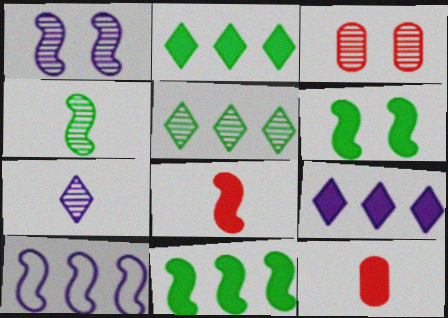[[6, 9, 12]]